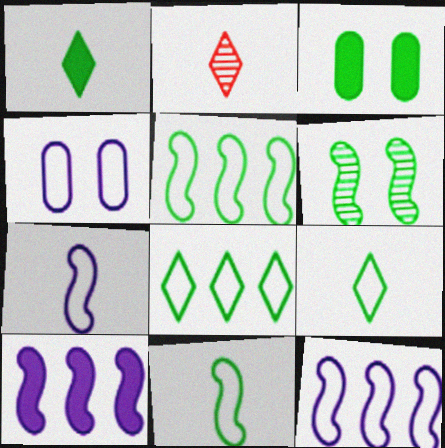[[2, 3, 12]]